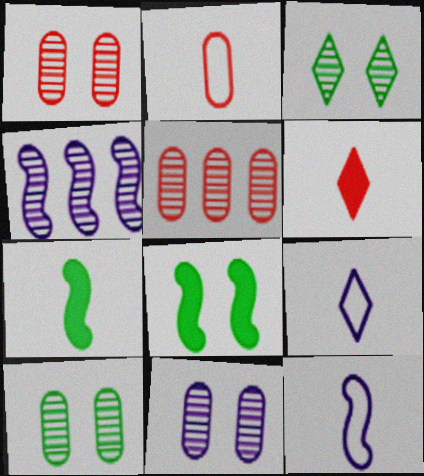[[1, 10, 11], 
[5, 8, 9]]